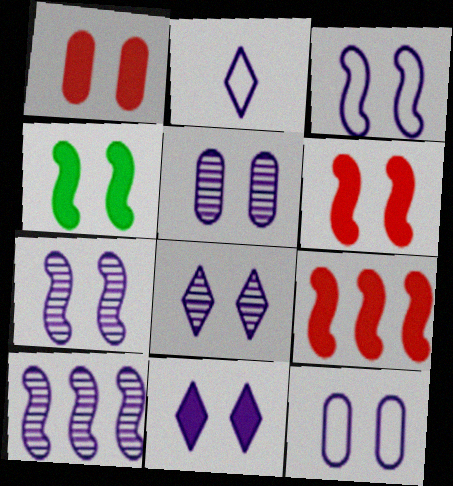[[1, 4, 11], 
[3, 5, 11], 
[5, 7, 8], 
[7, 11, 12]]